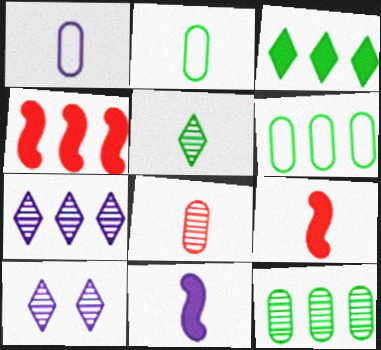[[1, 5, 9], 
[2, 4, 10], 
[4, 6, 7], 
[6, 9, 10]]